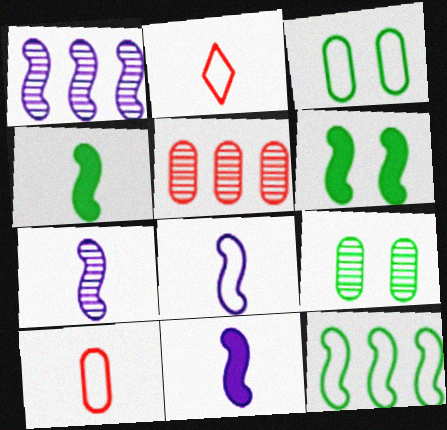[[7, 8, 11]]